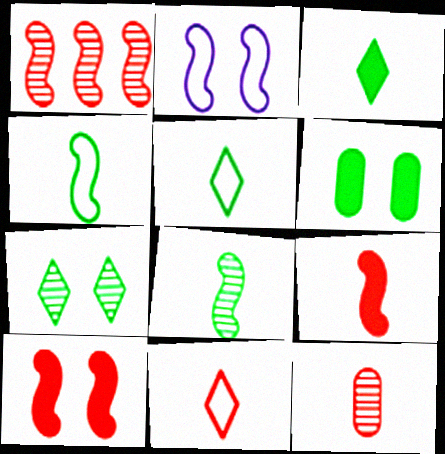[[9, 11, 12]]